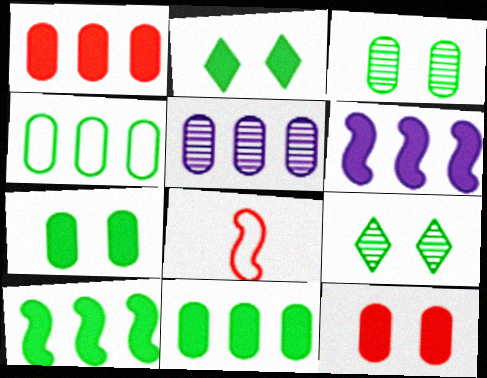[[1, 4, 5], 
[2, 5, 8]]